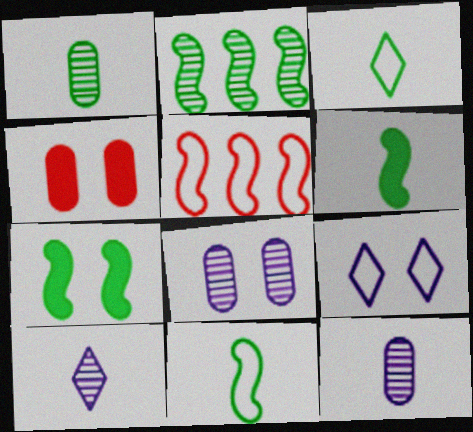[[1, 3, 6], 
[2, 7, 11]]